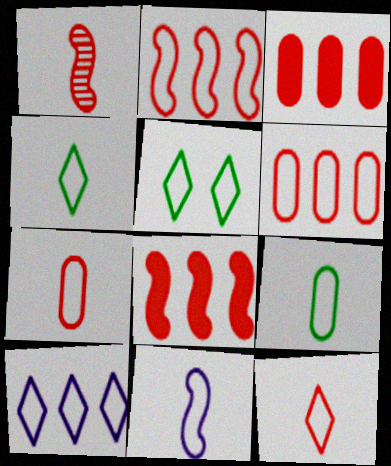[[4, 7, 11], 
[5, 6, 11], 
[5, 10, 12], 
[9, 11, 12]]